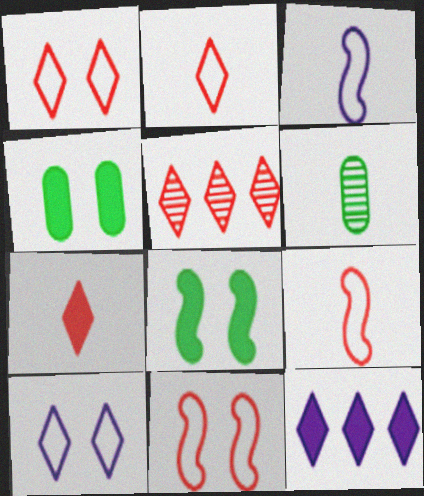[[1, 5, 7], 
[3, 4, 5], 
[3, 6, 7], 
[6, 11, 12]]